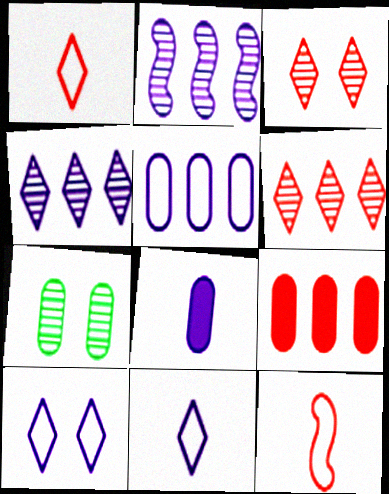[[2, 8, 10], 
[3, 9, 12]]